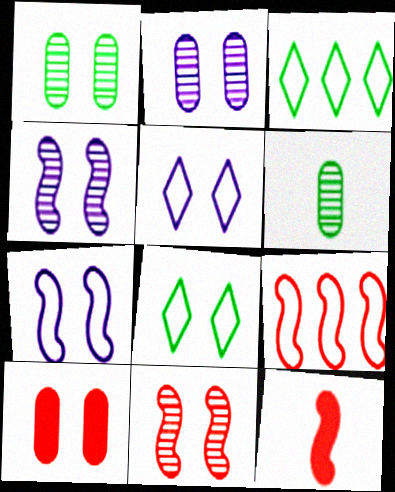[[2, 3, 12], 
[4, 8, 10], 
[9, 11, 12]]